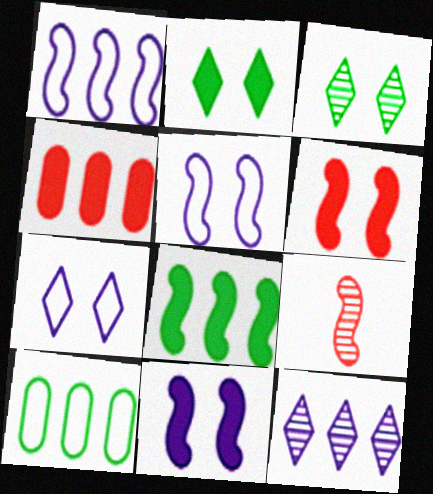[[5, 8, 9]]